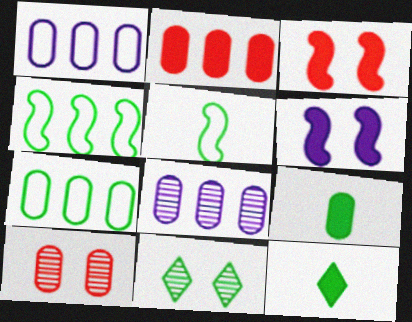[[1, 9, 10], 
[2, 6, 12], 
[2, 7, 8], 
[4, 9, 11]]